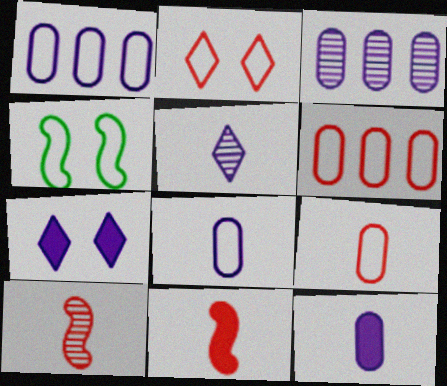[]